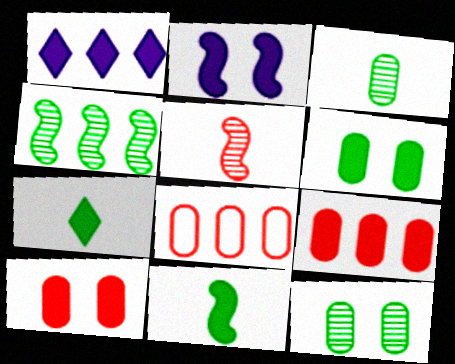[[1, 4, 8], 
[1, 10, 11], 
[2, 7, 9]]